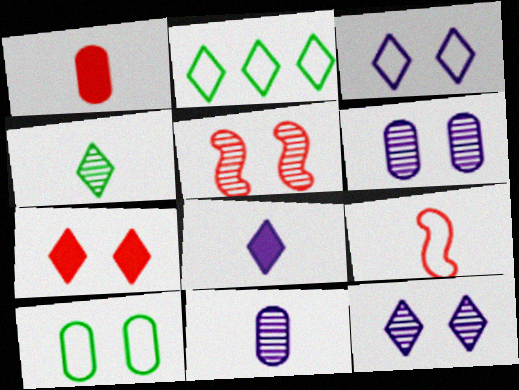[]